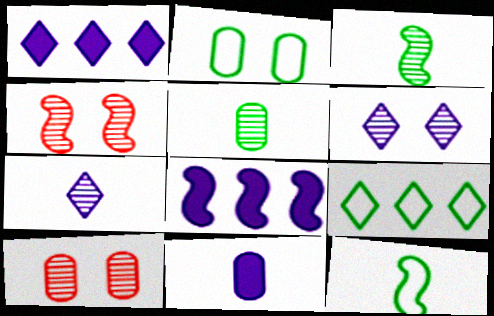[[1, 10, 12], 
[2, 9, 12], 
[4, 8, 12], 
[4, 9, 11]]